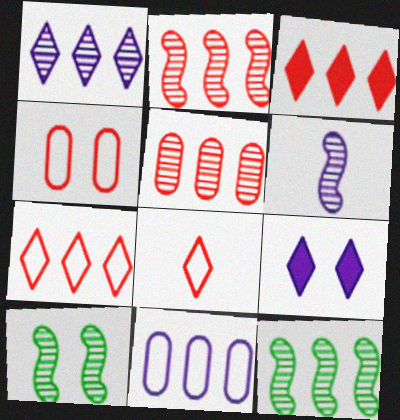[[1, 5, 12], 
[2, 6, 10], 
[3, 11, 12], 
[4, 9, 10], 
[6, 9, 11]]